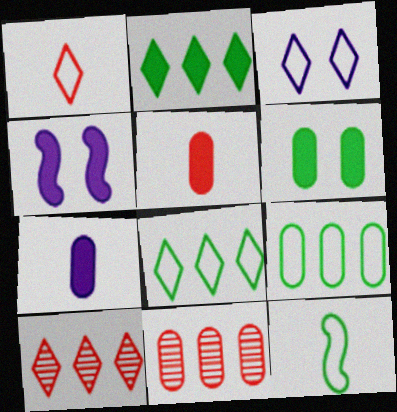[[1, 3, 8], 
[2, 4, 5]]